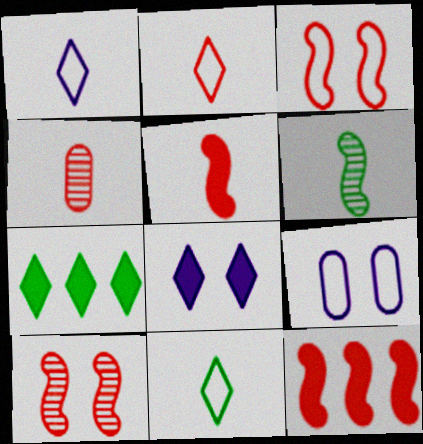[[1, 2, 11], 
[2, 4, 5]]